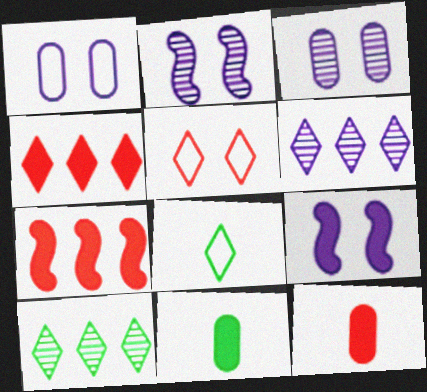[[3, 7, 8], 
[4, 9, 11]]